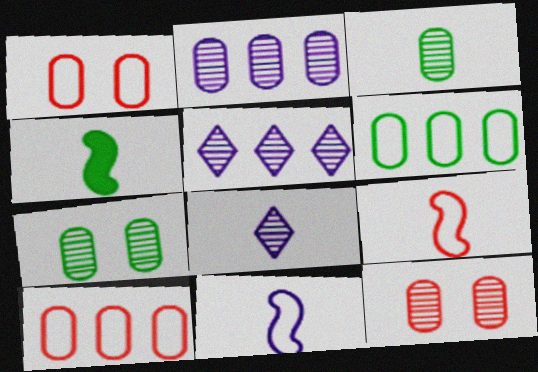[[1, 4, 5], 
[2, 3, 12]]